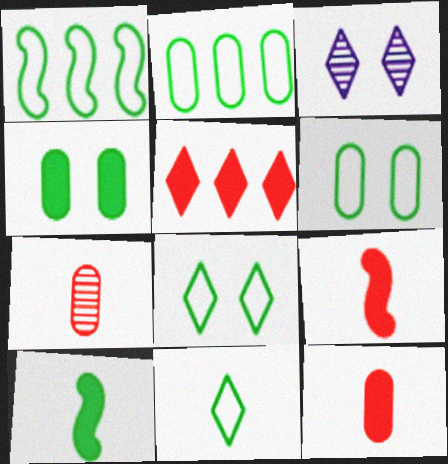[[1, 3, 12], 
[1, 6, 11], 
[2, 3, 9], 
[3, 5, 11]]